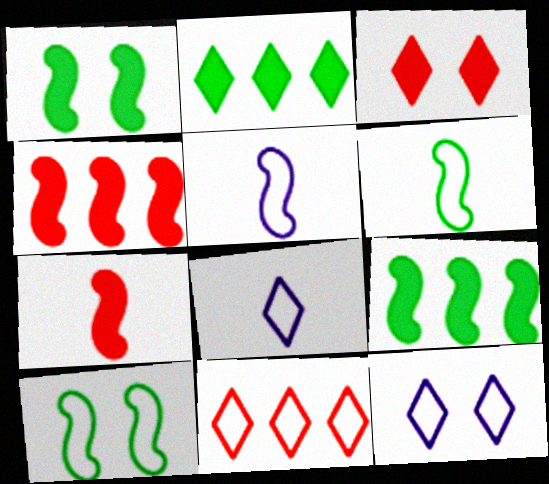[]